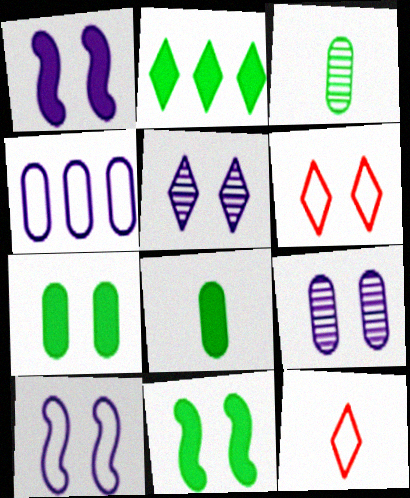[[2, 5, 12], 
[2, 8, 11], 
[6, 9, 11]]